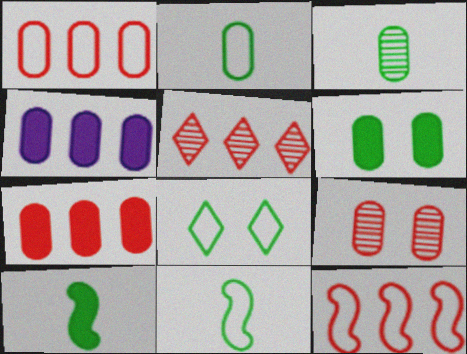[[2, 4, 9], 
[5, 7, 12]]